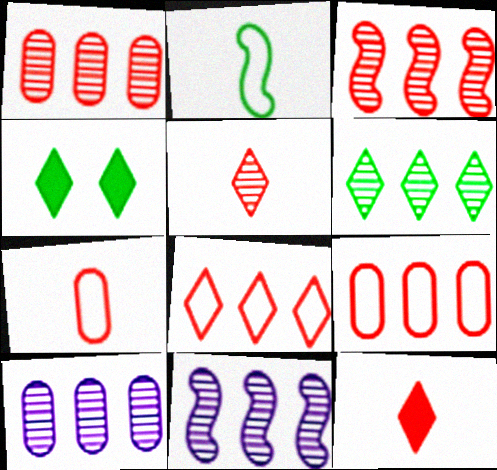[[1, 6, 11], 
[3, 6, 10], 
[4, 7, 11]]